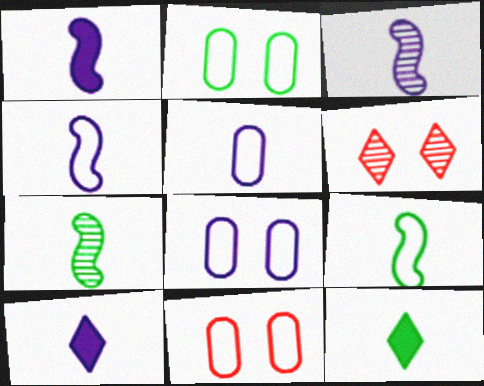[[1, 3, 4], 
[2, 8, 11], 
[3, 5, 10]]